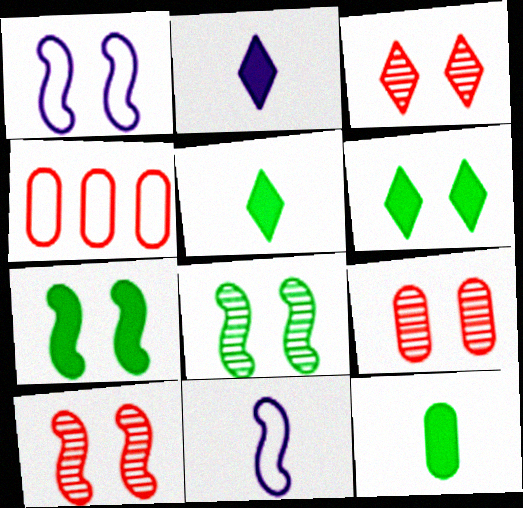[[1, 6, 9], 
[1, 7, 10], 
[2, 4, 8], 
[3, 9, 10]]